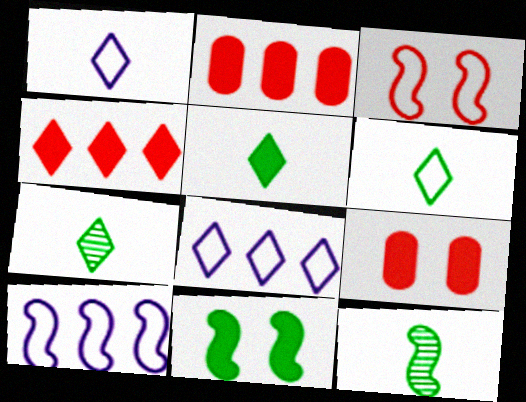[[5, 6, 7], 
[7, 9, 10], 
[8, 9, 12]]